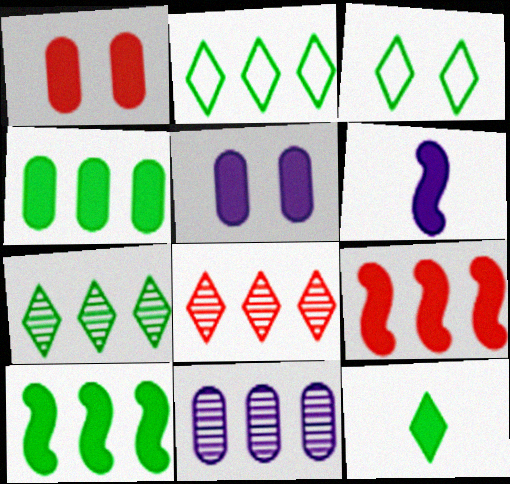[[2, 9, 11], 
[3, 7, 12], 
[5, 9, 12]]